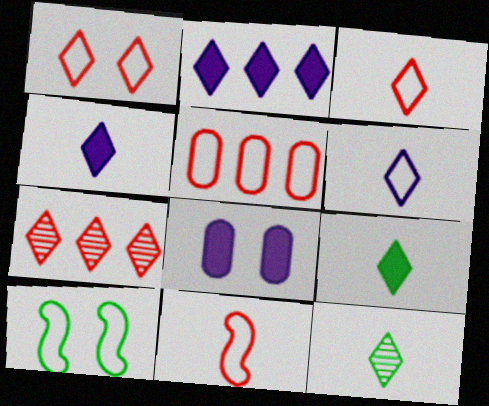[[1, 2, 12], 
[1, 5, 11], 
[3, 4, 12], 
[5, 6, 10]]